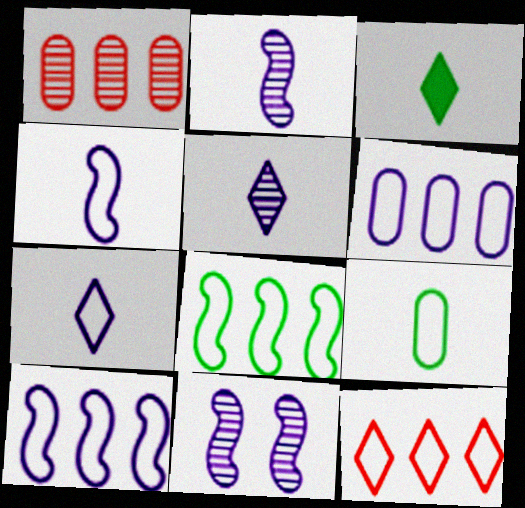[[6, 8, 12]]